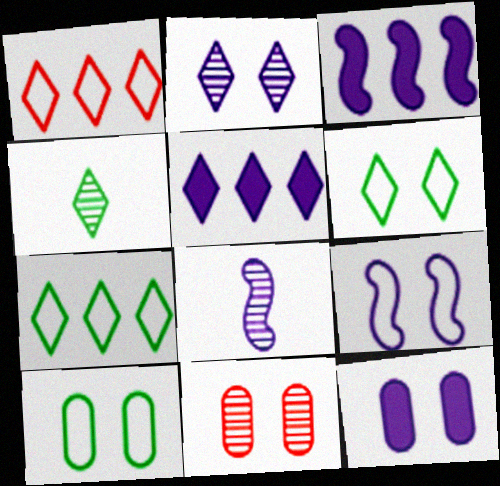[[2, 9, 12], 
[3, 8, 9], 
[10, 11, 12]]